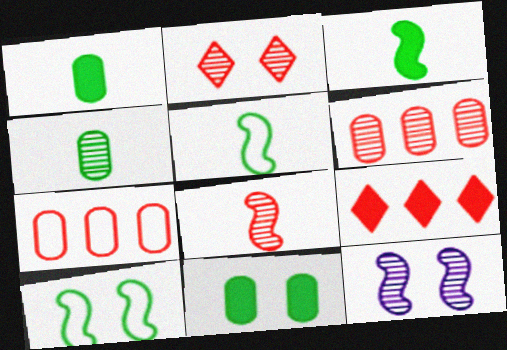[[2, 6, 8]]